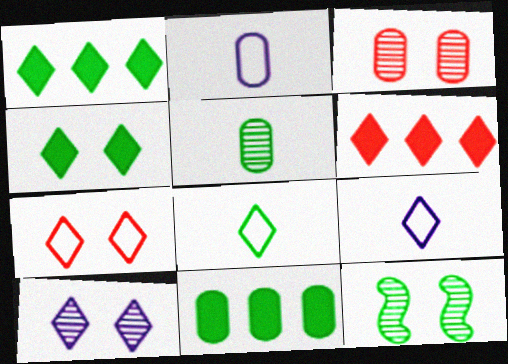[[2, 3, 11], 
[2, 6, 12], 
[3, 10, 12], 
[4, 7, 10], 
[6, 8, 10], 
[8, 11, 12]]